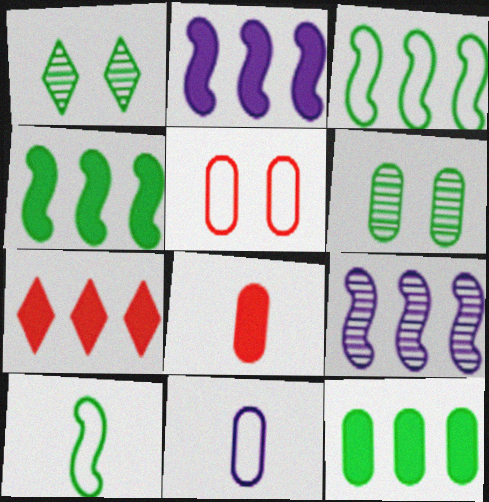[[1, 10, 12], 
[2, 7, 12]]